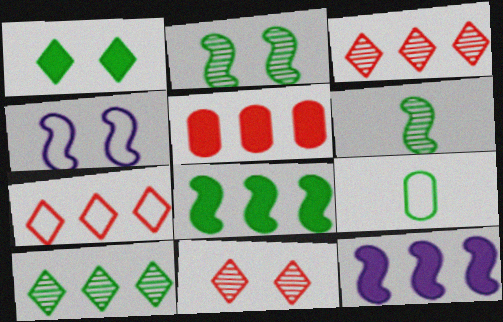[[4, 7, 9], 
[9, 11, 12]]